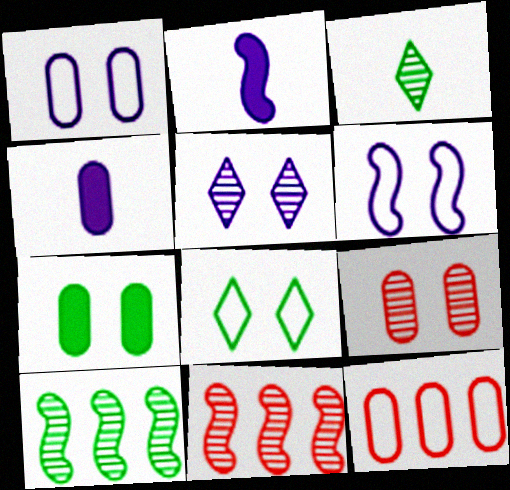[[1, 7, 9], 
[4, 8, 11]]